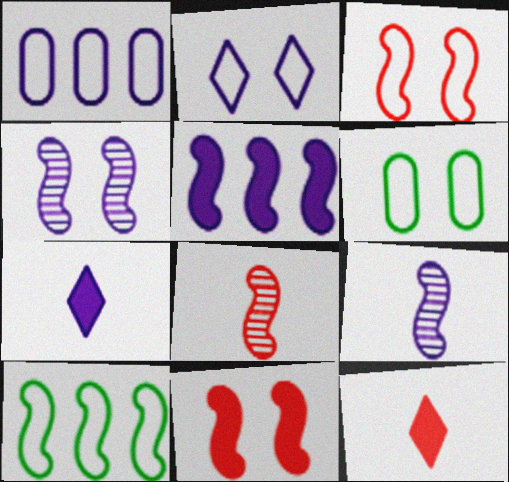[[1, 4, 7], 
[2, 3, 6], 
[9, 10, 11]]